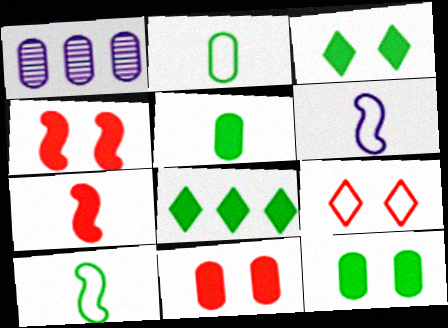[[1, 2, 11]]